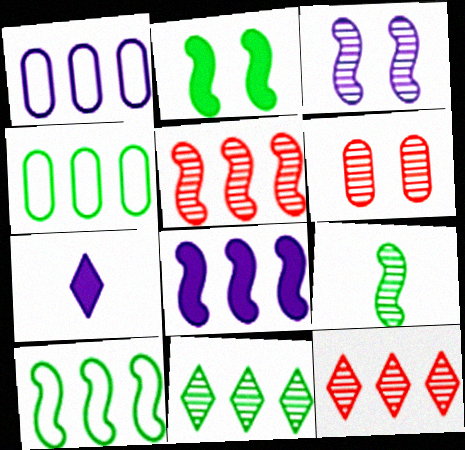[[1, 3, 7], 
[2, 9, 10], 
[3, 5, 9], 
[4, 8, 12], 
[5, 8, 10], 
[6, 7, 10]]